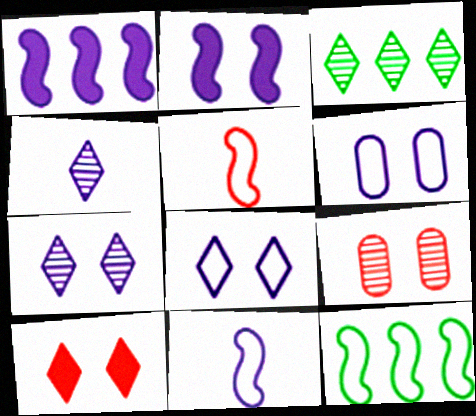[[1, 4, 6], 
[2, 6, 7]]